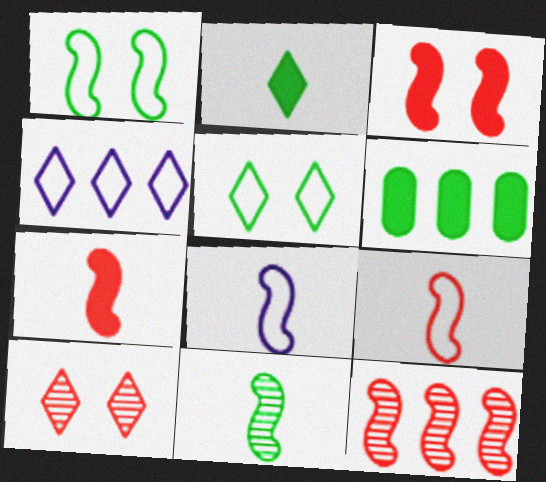[[2, 4, 10], 
[3, 9, 12], 
[4, 6, 12], 
[5, 6, 11], 
[6, 8, 10], 
[7, 8, 11]]